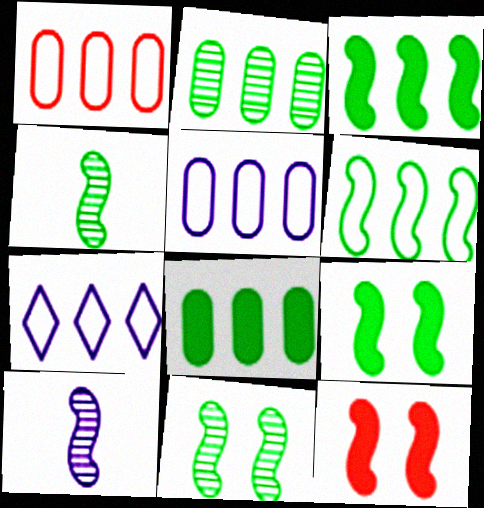[[1, 6, 7], 
[4, 6, 9], 
[6, 10, 12]]